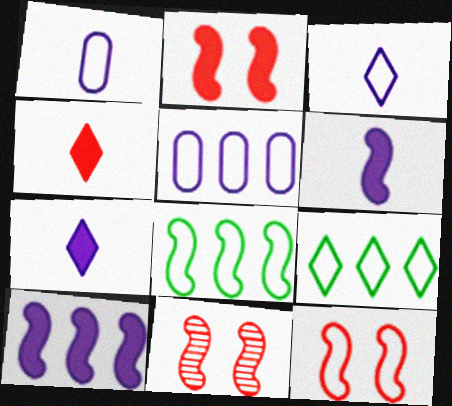[[1, 9, 12], 
[2, 11, 12], 
[6, 8, 11]]